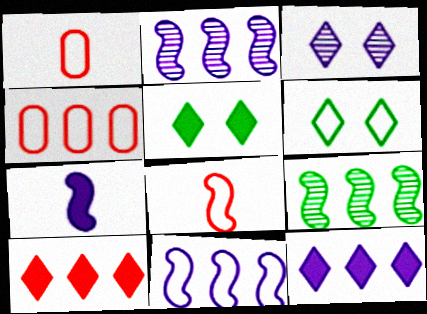[[1, 2, 5], 
[1, 6, 11], 
[4, 9, 12]]